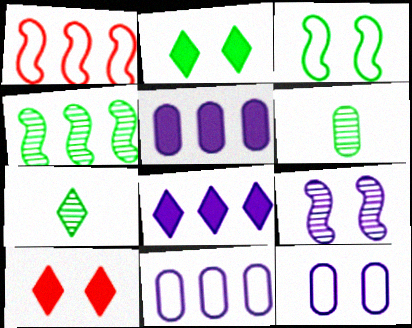[]